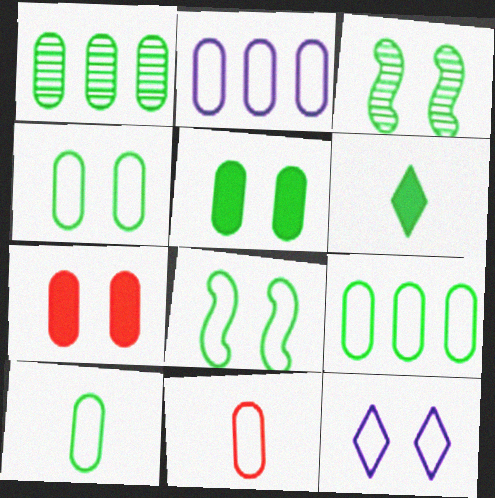[[1, 5, 10], 
[1, 6, 8], 
[2, 4, 11], 
[3, 6, 9], 
[3, 7, 12], 
[4, 9, 10]]